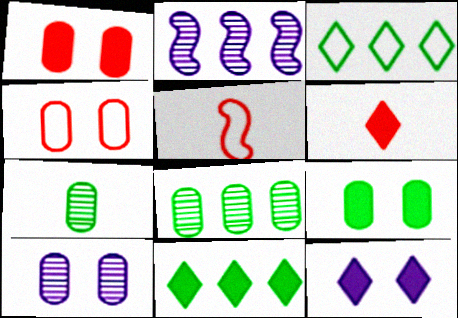[[4, 9, 10], 
[5, 8, 12], 
[5, 10, 11], 
[6, 11, 12]]